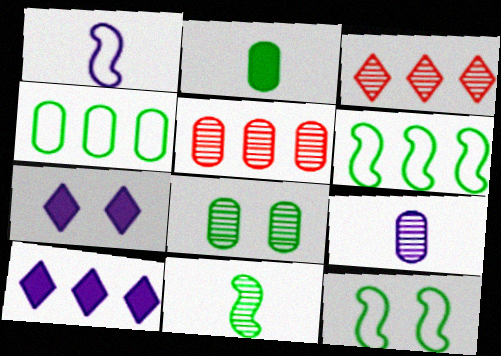[[2, 4, 8], 
[5, 6, 10], 
[5, 8, 9]]